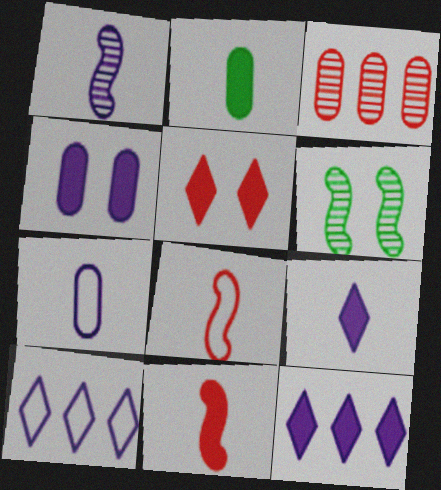[[1, 4, 10], 
[1, 7, 9], 
[2, 9, 11], 
[3, 5, 8]]